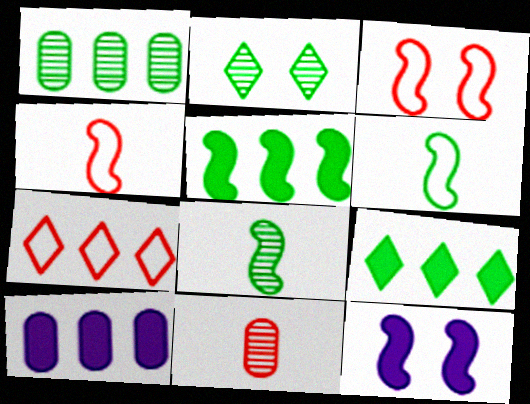[[1, 2, 8], 
[2, 4, 10]]